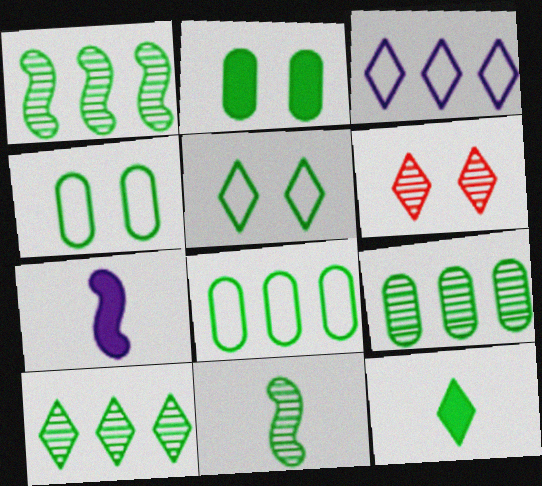[[1, 4, 12], 
[1, 9, 10], 
[3, 6, 12], 
[5, 10, 12], 
[6, 7, 8]]